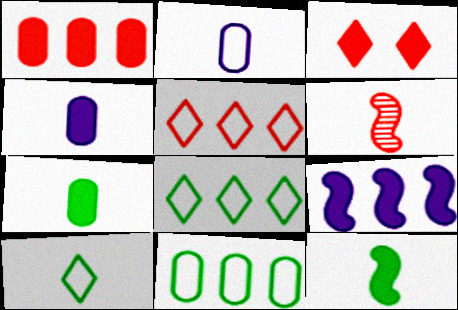[[3, 7, 9], 
[4, 6, 10]]